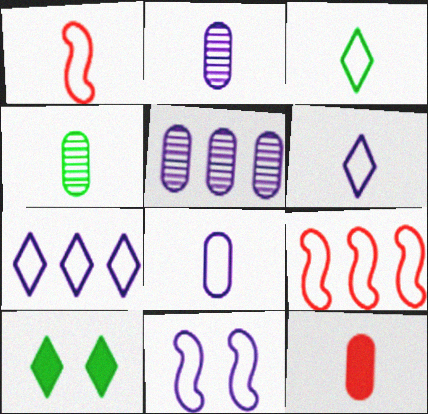[[1, 3, 8], 
[1, 5, 10], 
[2, 9, 10], 
[4, 8, 12], 
[7, 8, 11]]